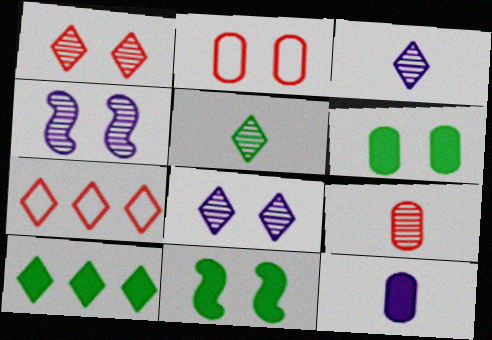[[2, 8, 11]]